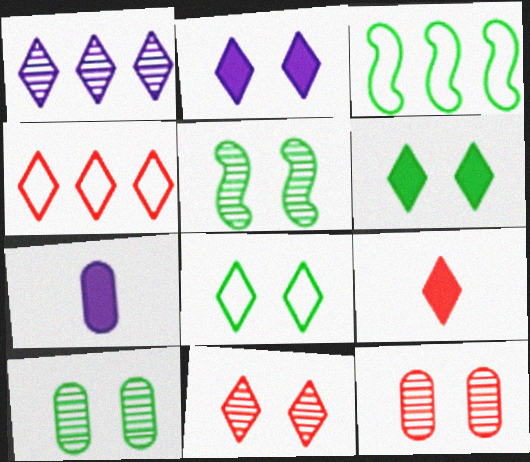[[1, 8, 9], 
[2, 8, 11], 
[3, 7, 11], 
[4, 5, 7], 
[4, 9, 11]]